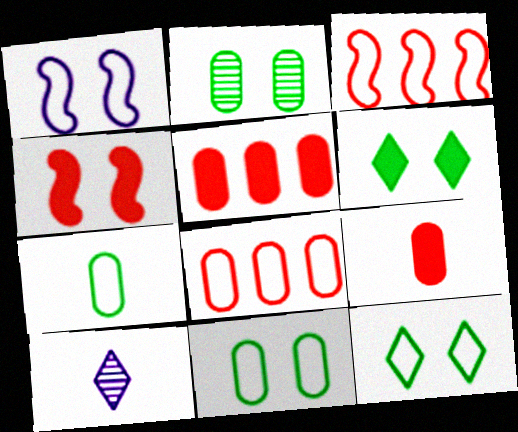[]